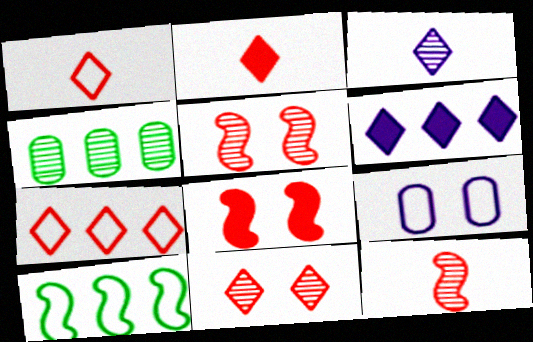[[1, 9, 10], 
[2, 7, 11], 
[3, 4, 5]]